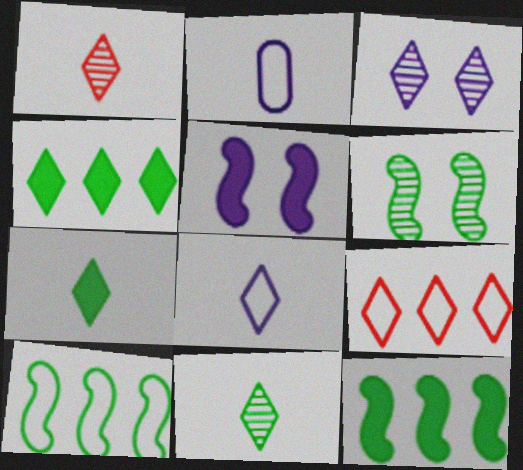[[1, 7, 8], 
[3, 7, 9]]